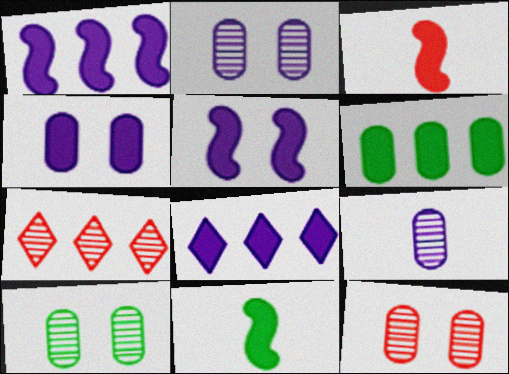[[2, 10, 12]]